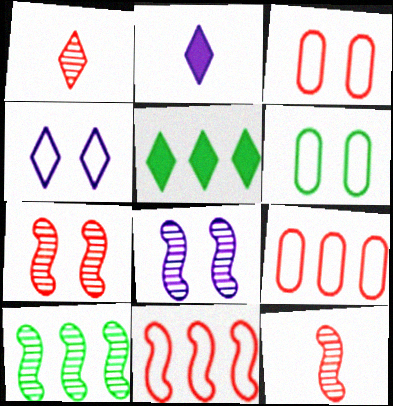[[1, 4, 5], 
[2, 3, 10], 
[8, 10, 12]]